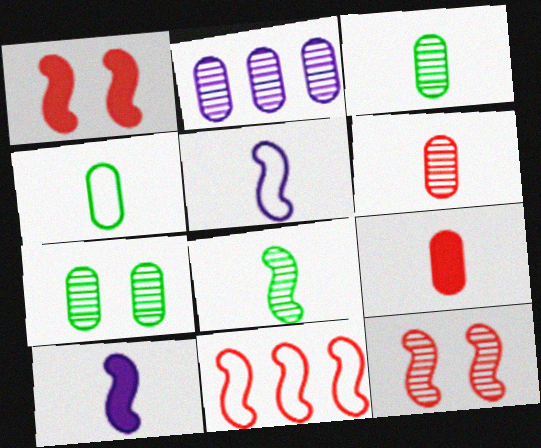[[2, 6, 7]]